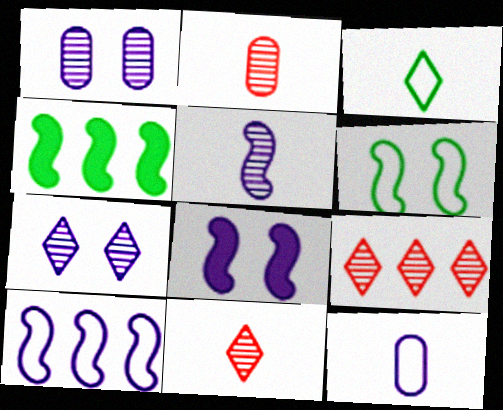[[5, 8, 10]]